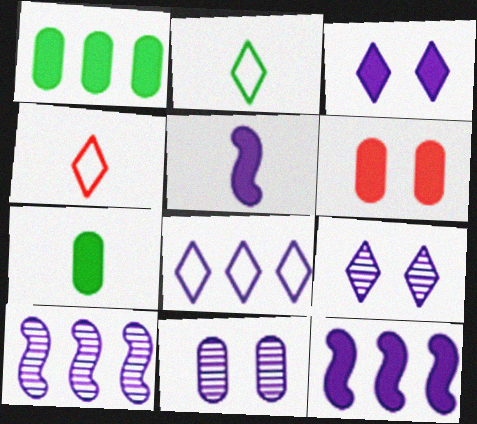[[2, 6, 10], 
[5, 8, 11]]